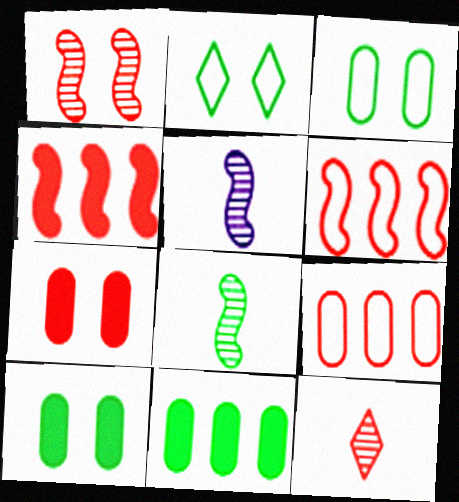[[2, 8, 11], 
[6, 7, 12]]